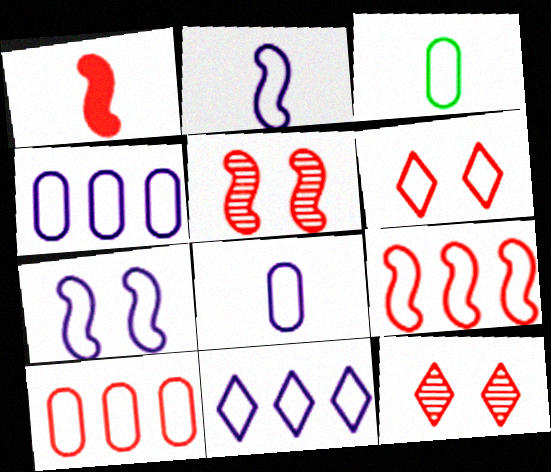[[1, 5, 9], 
[1, 10, 12], 
[7, 8, 11]]